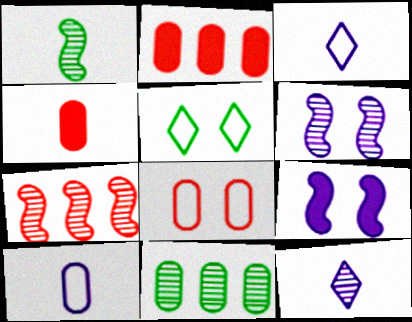[[1, 3, 4], 
[1, 6, 7]]